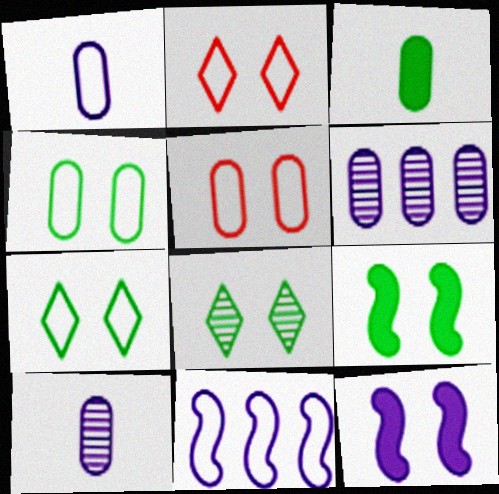[[3, 5, 6], 
[4, 8, 9], 
[5, 8, 12]]